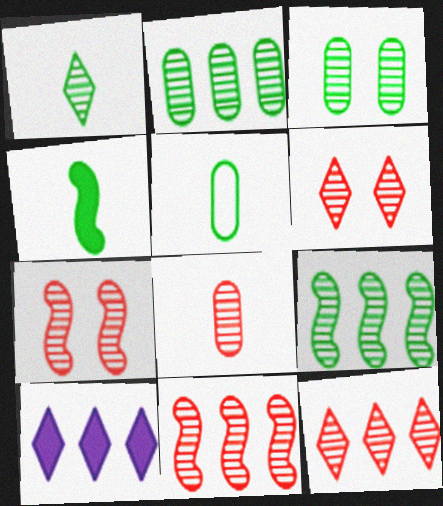[[1, 3, 9], 
[1, 4, 5], 
[5, 7, 10], 
[6, 8, 11], 
[7, 8, 12]]